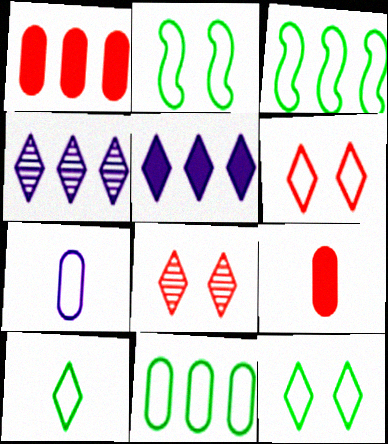[[1, 3, 4], 
[2, 4, 9], 
[2, 10, 11], 
[3, 6, 7], 
[5, 8, 10]]